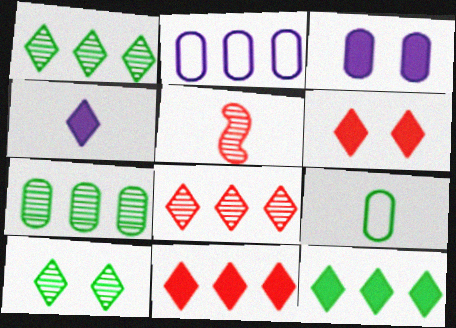[[4, 5, 9], 
[4, 6, 12]]